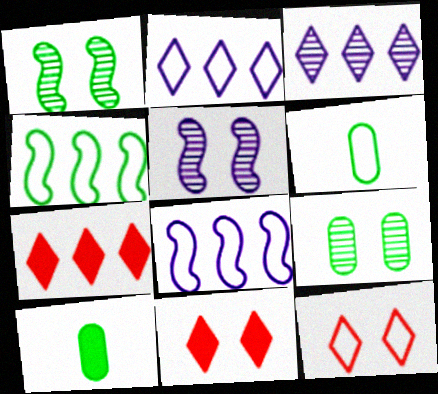[[5, 6, 7], 
[6, 8, 12]]